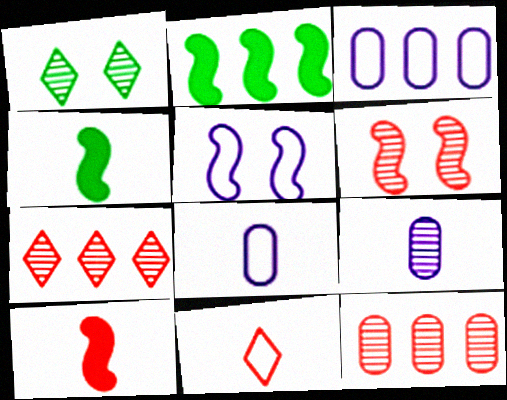[[1, 3, 10], 
[2, 3, 7], 
[4, 9, 11]]